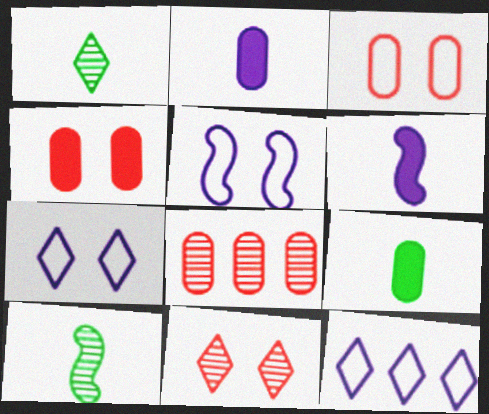[[4, 10, 12]]